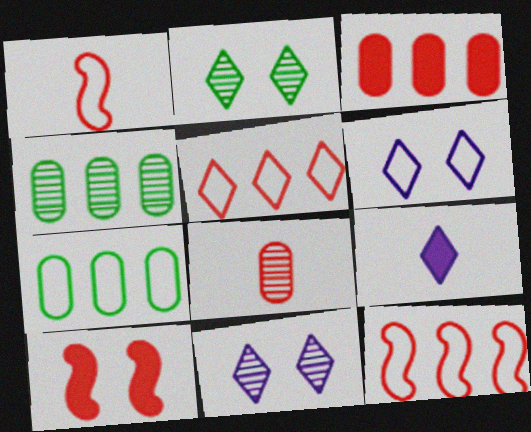[[1, 6, 7], 
[2, 5, 9], 
[5, 8, 10]]